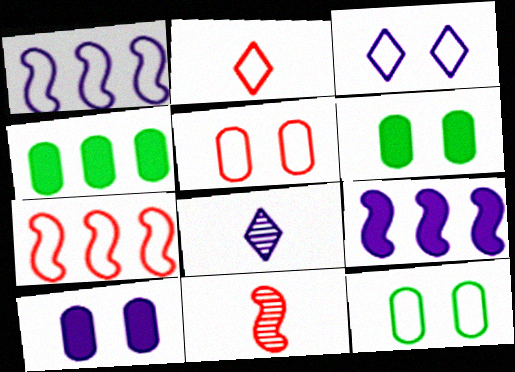[[1, 2, 12], 
[1, 8, 10], 
[2, 5, 7], 
[3, 4, 11], 
[6, 7, 8]]